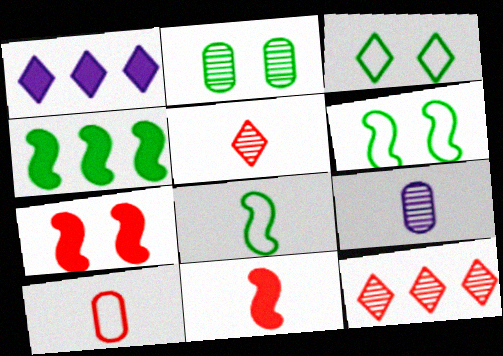[[1, 3, 5], 
[5, 10, 11], 
[7, 10, 12]]